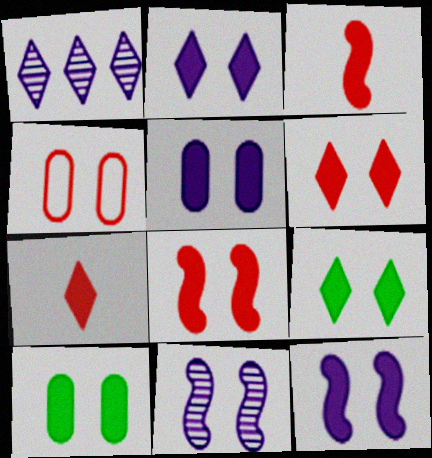[[2, 5, 12], 
[2, 6, 9], 
[2, 8, 10], 
[4, 9, 11], 
[5, 8, 9], 
[6, 10, 12]]